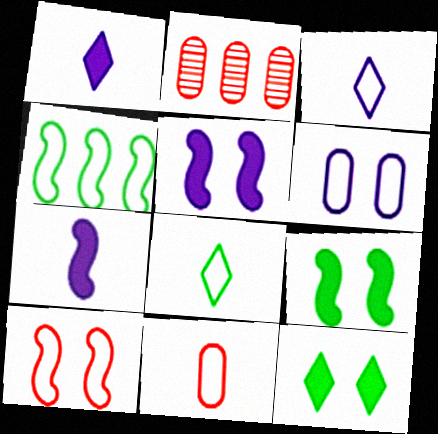[[2, 3, 9], 
[2, 5, 8]]